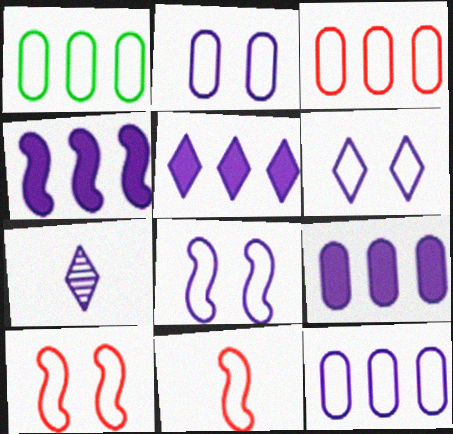[[1, 3, 12], 
[1, 6, 11], 
[2, 4, 7], 
[2, 6, 8], 
[4, 5, 9], 
[5, 6, 7], 
[7, 8, 9]]